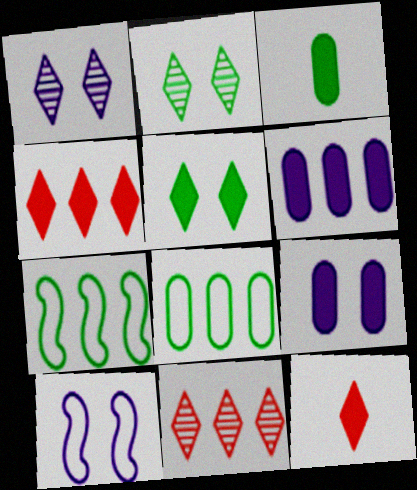[[1, 9, 10], 
[2, 3, 7], 
[3, 10, 11], 
[6, 7, 11]]